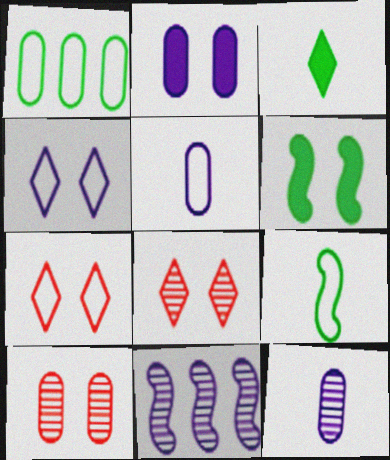[[4, 6, 10]]